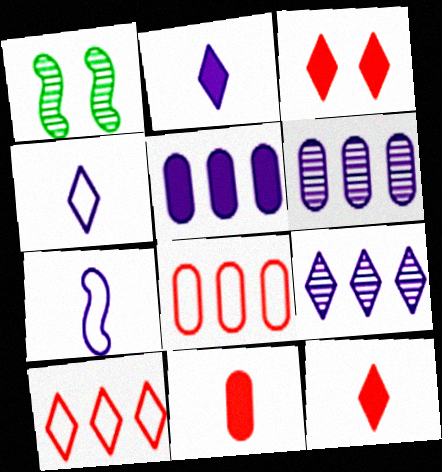[[1, 2, 8]]